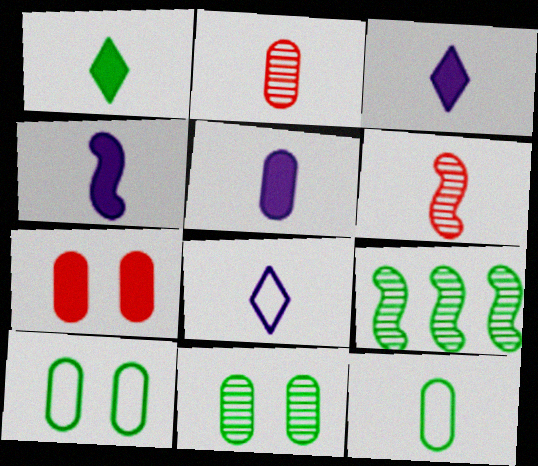[[1, 9, 10], 
[2, 5, 12], 
[3, 4, 5], 
[3, 6, 12], 
[7, 8, 9]]